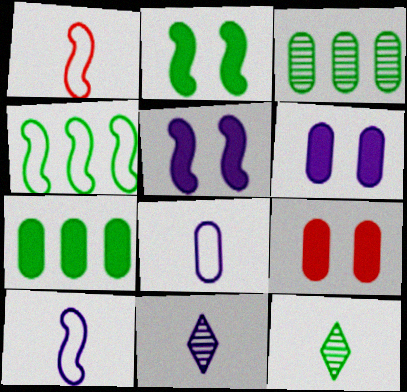[[3, 8, 9], 
[4, 9, 11]]